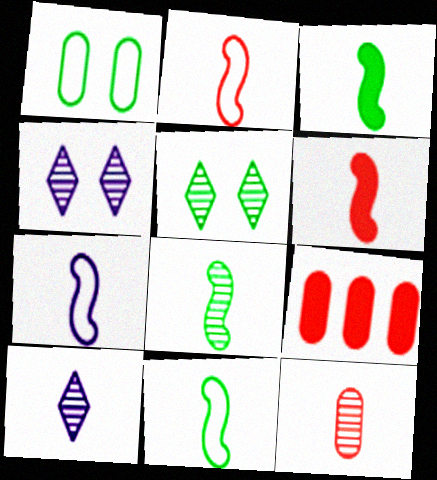[[2, 7, 11], 
[3, 8, 11], 
[4, 9, 11], 
[5, 7, 9], 
[6, 7, 8], 
[8, 10, 12]]